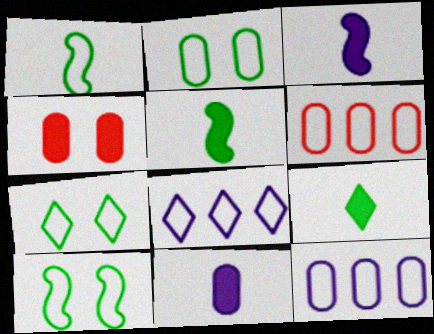[[2, 7, 10]]